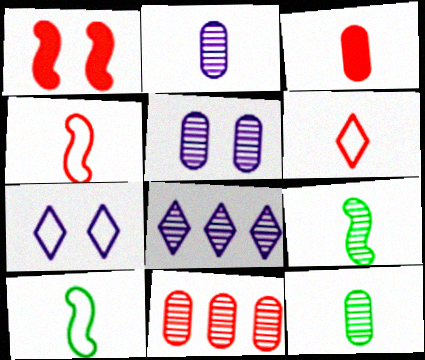[[1, 6, 11], 
[5, 11, 12]]